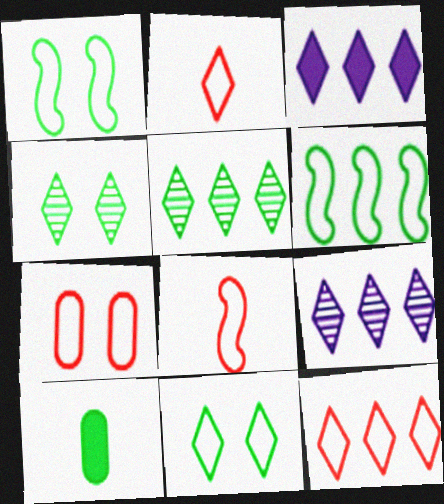[[1, 5, 10], 
[2, 3, 4], 
[3, 5, 12], 
[4, 6, 10], 
[7, 8, 12]]